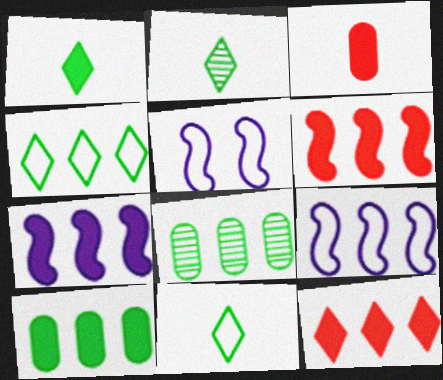[[1, 2, 11], 
[7, 10, 12], 
[8, 9, 12]]